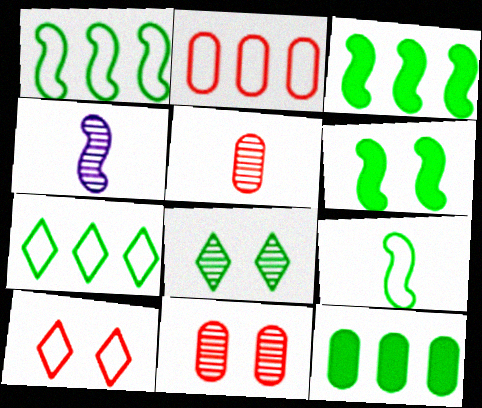[[4, 10, 12], 
[8, 9, 12]]